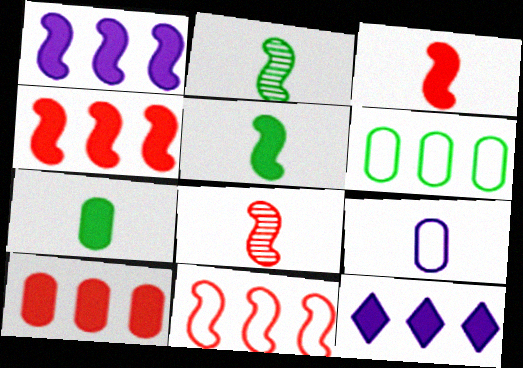[]